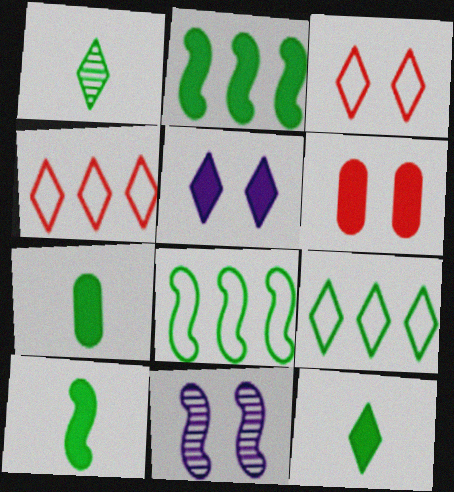[[1, 4, 5], 
[4, 7, 11], 
[7, 10, 12]]